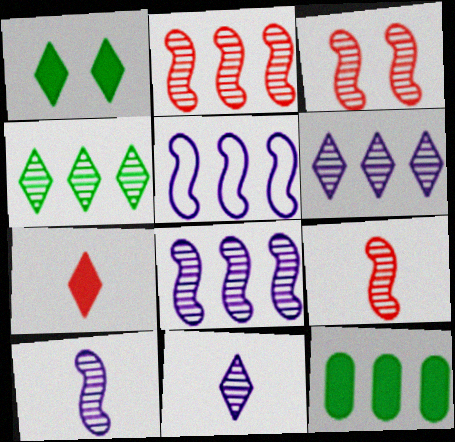[[2, 3, 9]]